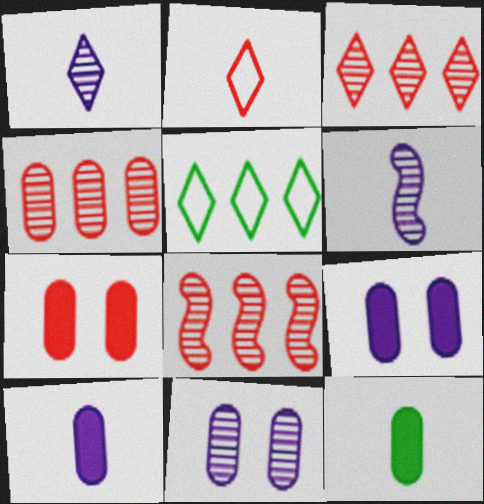[[2, 6, 12], 
[2, 7, 8], 
[3, 4, 8], 
[5, 6, 7]]